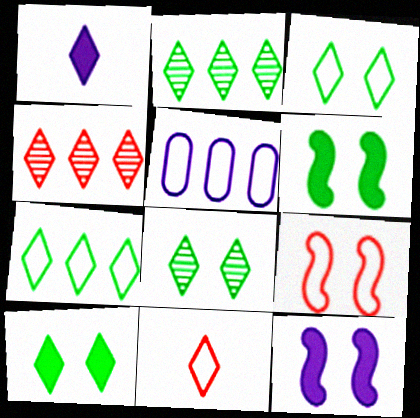[[1, 3, 4], 
[3, 8, 10]]